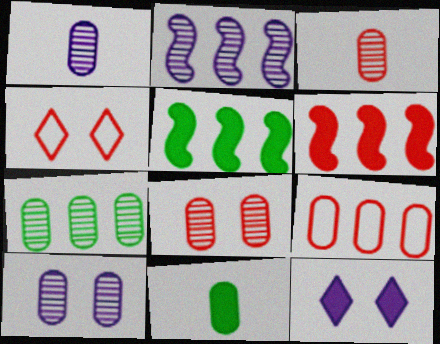[[1, 4, 5], 
[1, 7, 8], 
[2, 4, 11], 
[3, 4, 6], 
[3, 7, 10], 
[6, 11, 12], 
[9, 10, 11]]